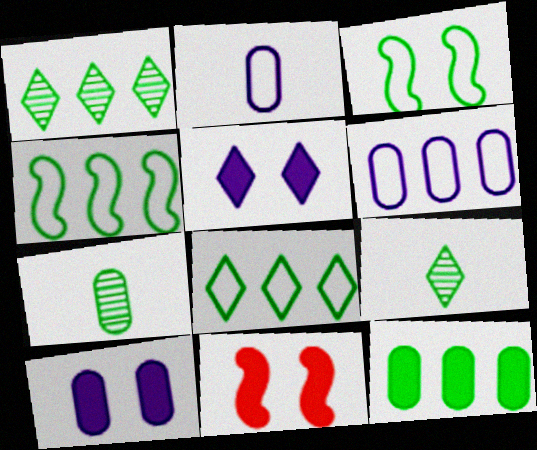[[1, 2, 11], 
[1, 4, 12], 
[3, 9, 12], 
[6, 9, 11]]